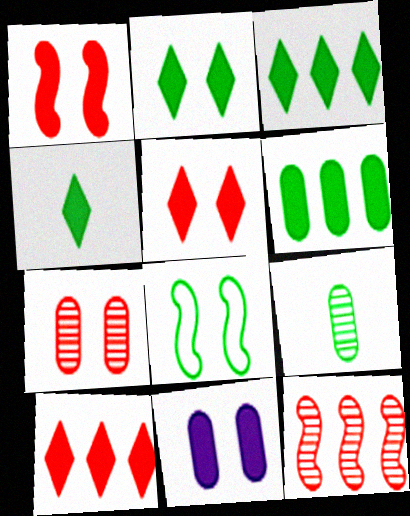[[1, 2, 11], 
[2, 3, 4], 
[3, 8, 9]]